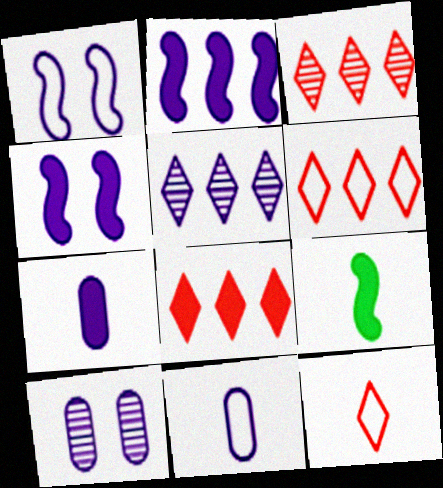[[1, 5, 7], 
[3, 6, 8], 
[4, 5, 11], 
[6, 9, 10]]